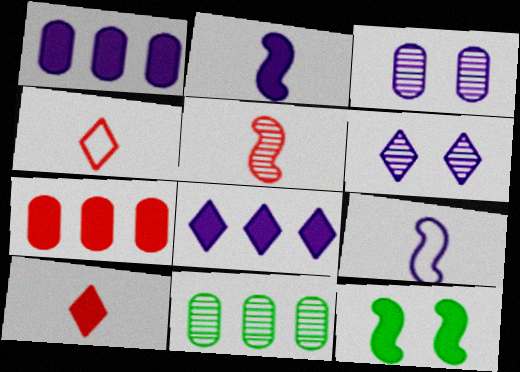[[1, 6, 9], 
[1, 10, 12], 
[3, 8, 9], 
[5, 6, 11]]